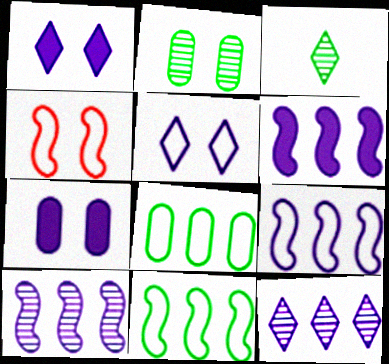[[1, 2, 4], 
[6, 9, 10]]